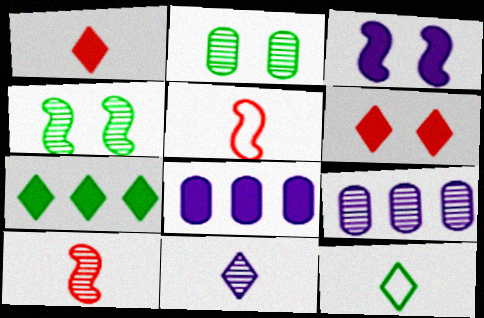[[1, 11, 12]]